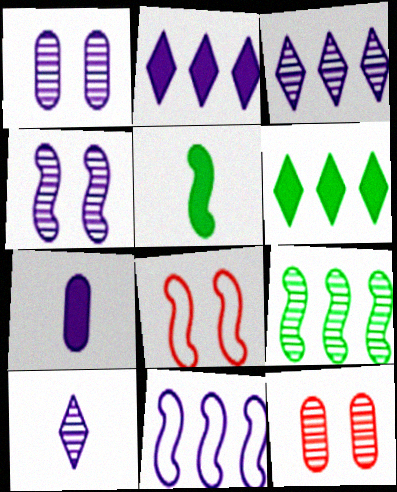[[9, 10, 12]]